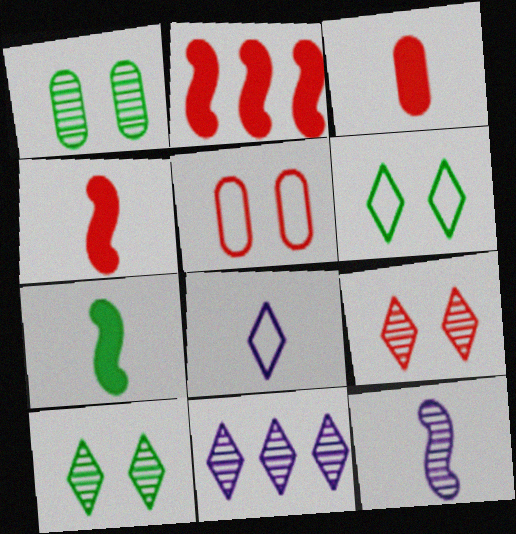[[1, 2, 8], 
[5, 7, 11]]